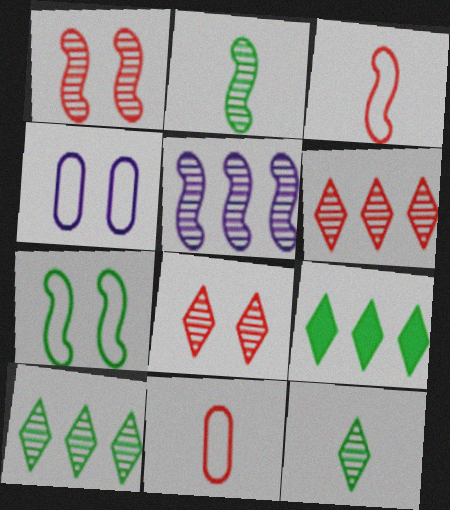[[1, 2, 5]]